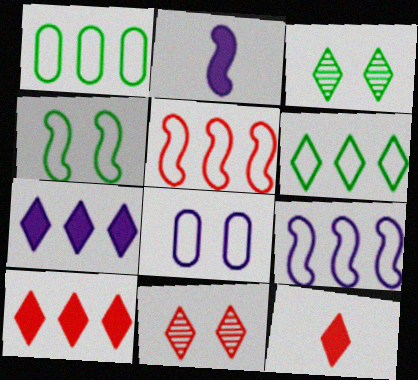[[1, 2, 11]]